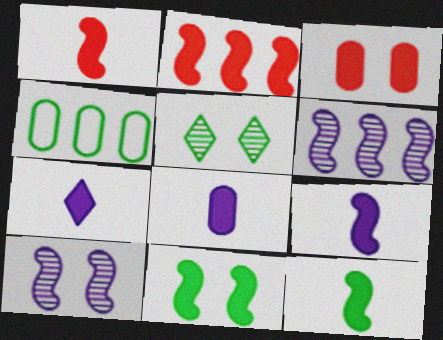[[1, 9, 12], 
[2, 9, 11], 
[4, 5, 12], 
[7, 8, 9]]